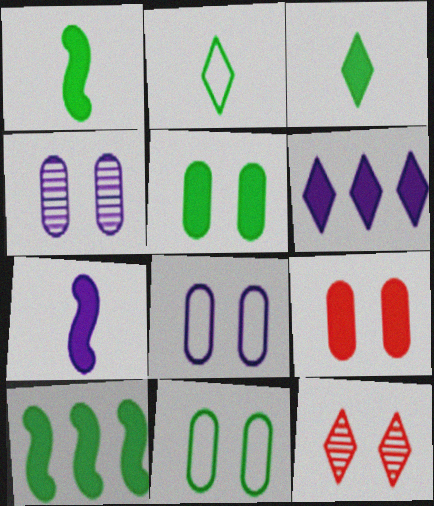[[1, 6, 9], 
[2, 6, 12], 
[3, 5, 10], 
[4, 9, 11]]